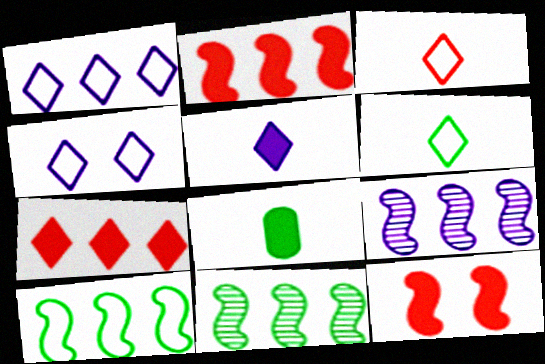[[2, 9, 10]]